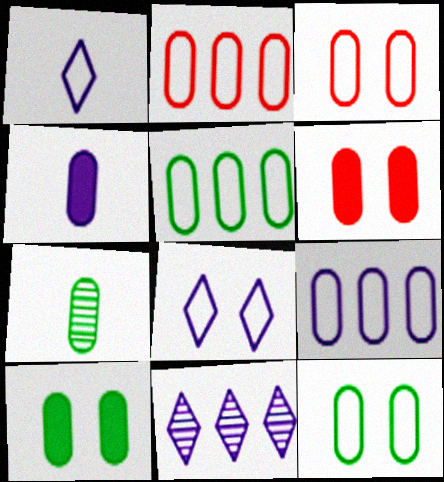[[2, 5, 9], 
[5, 7, 10], 
[6, 7, 9]]